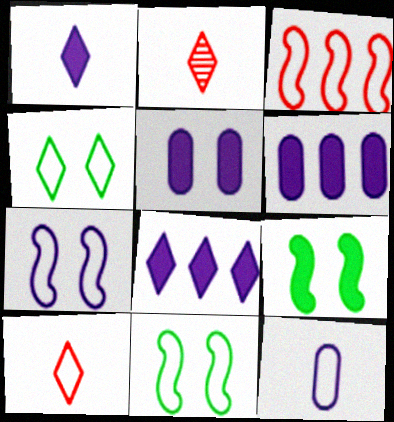[[2, 4, 8], 
[2, 6, 11], 
[3, 4, 12]]